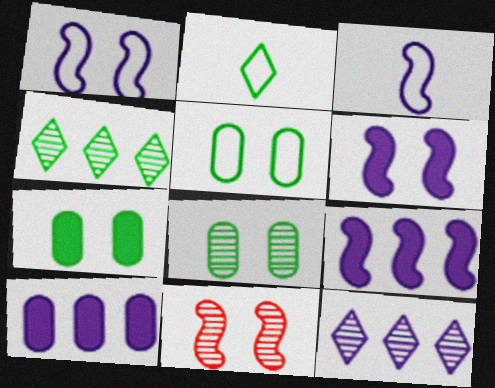[[2, 10, 11], 
[5, 7, 8]]